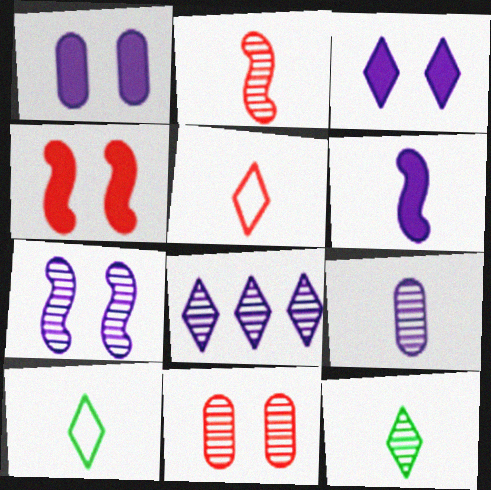[[2, 9, 12], 
[7, 8, 9]]